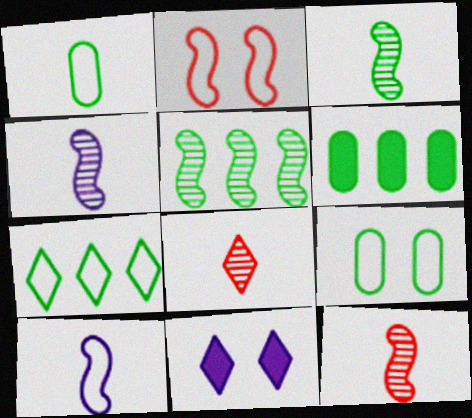[[3, 4, 12], 
[5, 6, 7], 
[7, 8, 11]]